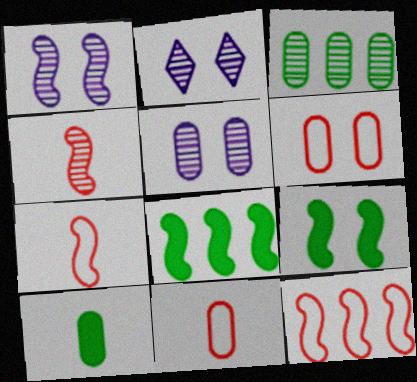[[1, 2, 5], 
[1, 7, 8], 
[2, 3, 4], 
[2, 6, 9], 
[2, 8, 11], 
[2, 10, 12]]